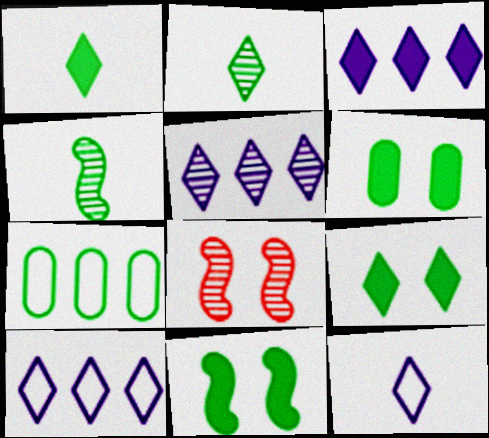[[2, 7, 11], 
[3, 5, 10], 
[4, 7, 9], 
[6, 9, 11]]